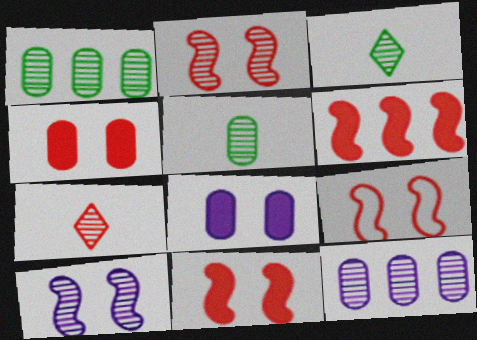[[1, 7, 10], 
[2, 3, 12], 
[2, 9, 11]]